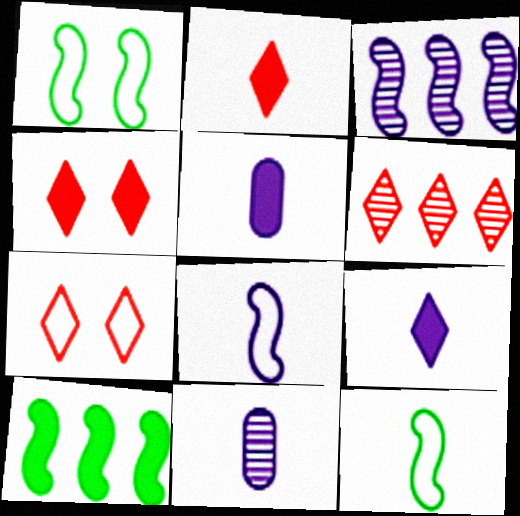[[1, 5, 6], 
[2, 6, 7], 
[2, 11, 12], 
[4, 5, 10], 
[7, 10, 11], 
[8, 9, 11]]